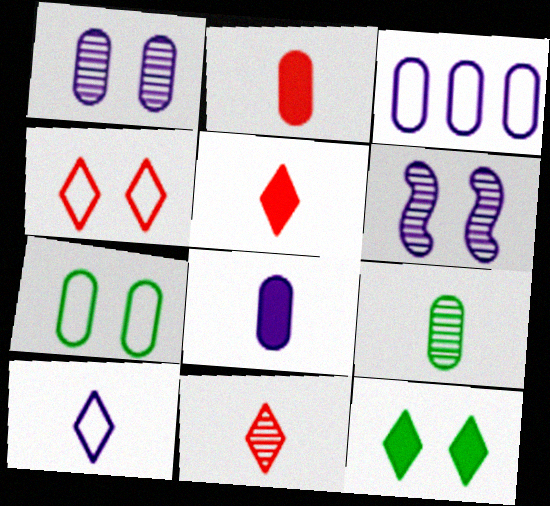[[1, 3, 8]]